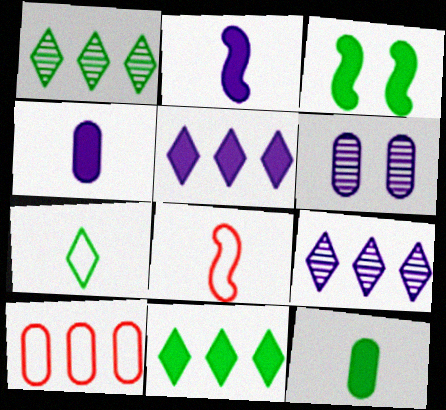[[3, 11, 12], 
[6, 8, 11], 
[6, 10, 12]]